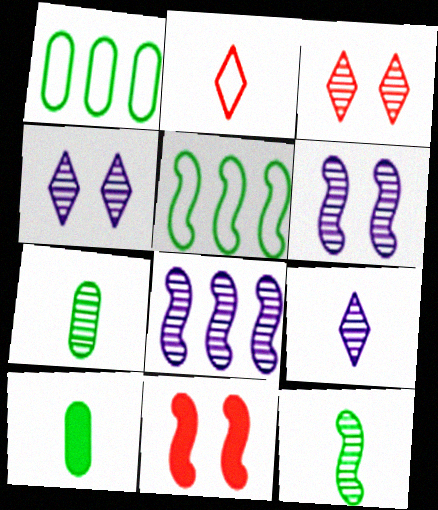[[1, 9, 11], 
[3, 7, 8]]